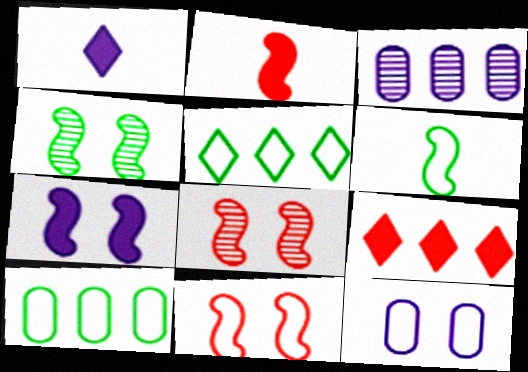[[1, 8, 10], 
[4, 7, 11]]